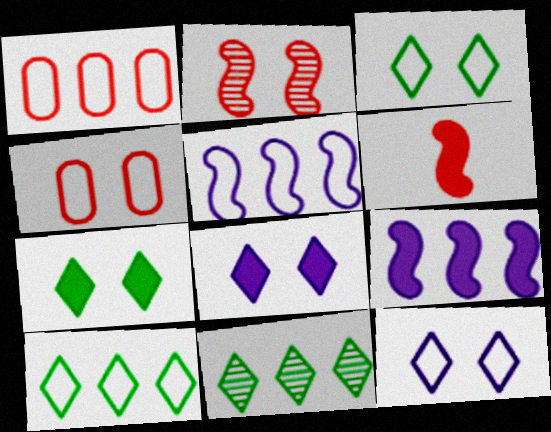[[1, 5, 10], 
[1, 9, 11]]